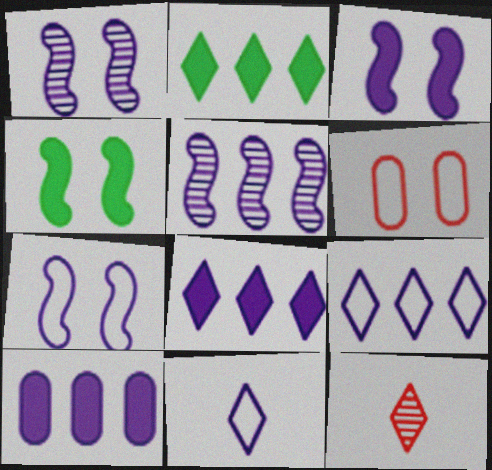[[1, 3, 7], 
[1, 10, 11], 
[5, 9, 10]]